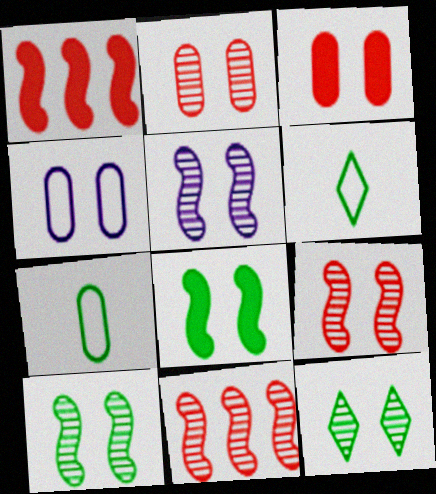[[2, 5, 12], 
[5, 9, 10]]